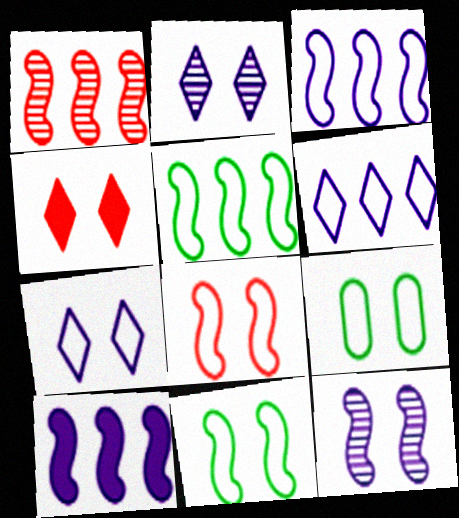[[1, 5, 10], 
[4, 9, 12], 
[7, 8, 9]]